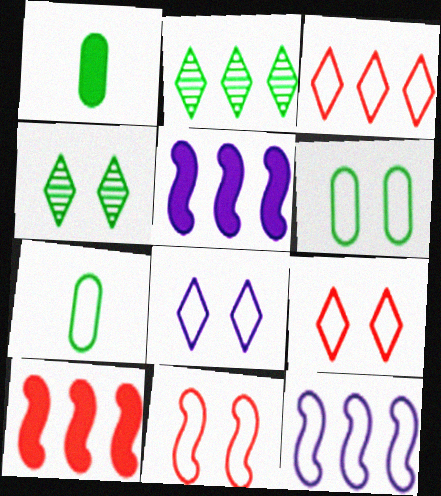[[6, 8, 11], 
[7, 9, 12]]